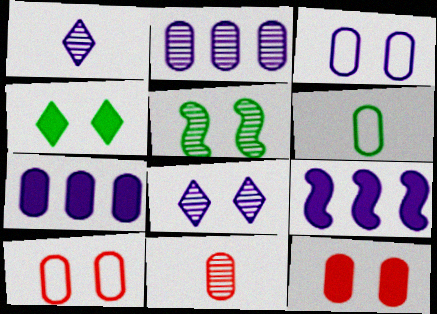[[1, 3, 9], 
[2, 6, 12]]